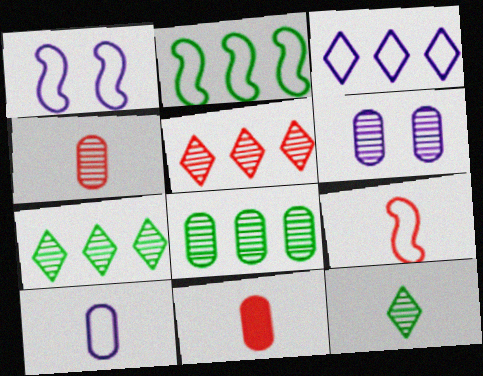[[1, 2, 9], 
[1, 3, 10], 
[1, 7, 11], 
[4, 6, 8]]